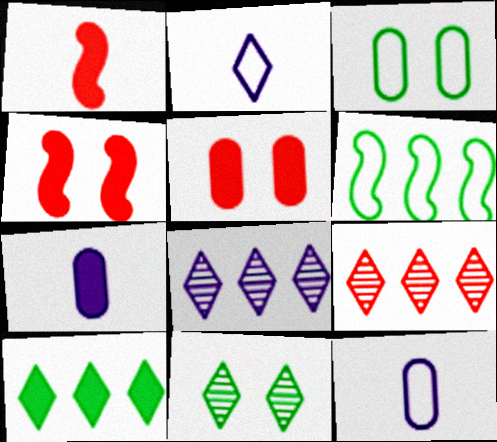[[1, 3, 8], 
[4, 7, 10]]